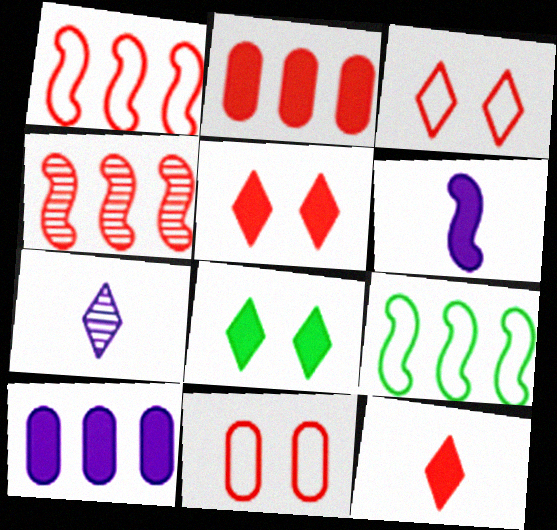[[2, 6, 8], 
[4, 11, 12]]